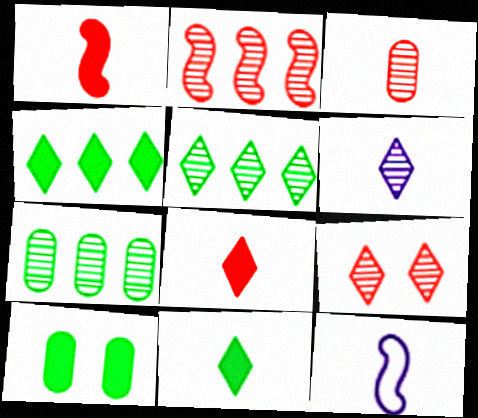[[2, 3, 9], 
[3, 11, 12], 
[5, 6, 9]]